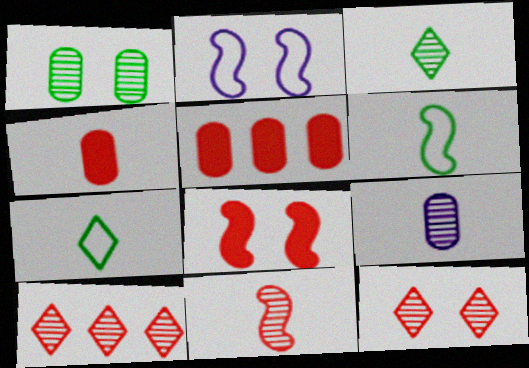[[2, 3, 5], 
[3, 9, 11]]